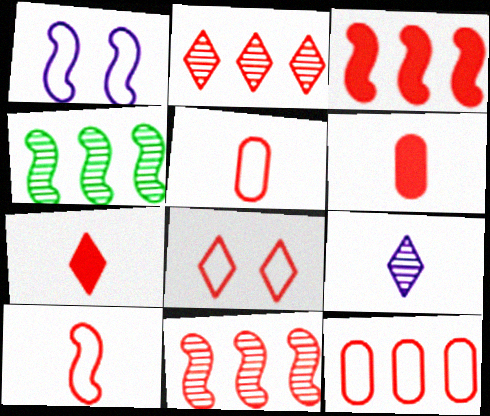[[2, 3, 12], 
[2, 7, 8], 
[6, 8, 11], 
[8, 10, 12]]